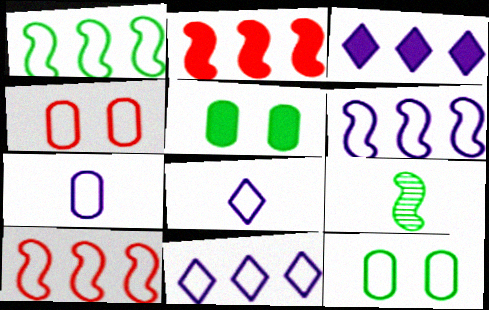[[1, 4, 8], 
[1, 6, 10], 
[3, 4, 9], 
[8, 10, 12]]